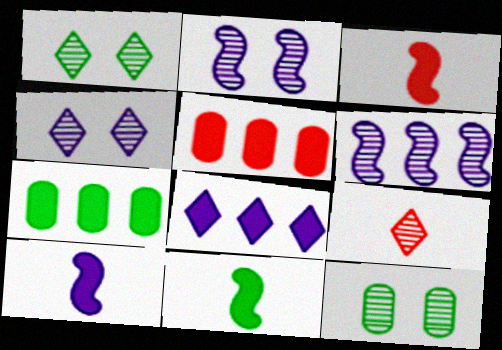[[3, 10, 11], 
[6, 9, 12]]